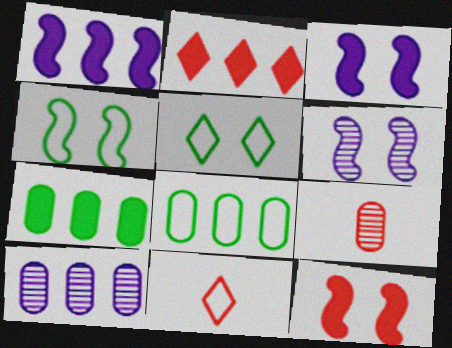[[1, 2, 7], 
[1, 5, 9], 
[4, 6, 12], 
[6, 7, 11]]